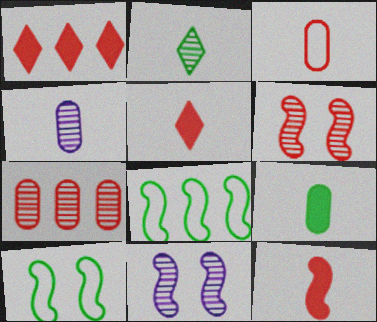[[1, 3, 6], 
[1, 4, 10], 
[2, 7, 11], 
[3, 4, 9], 
[8, 11, 12]]